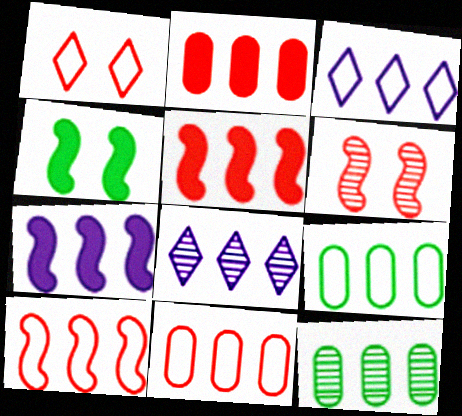[[3, 5, 12], 
[3, 9, 10], 
[5, 8, 9]]